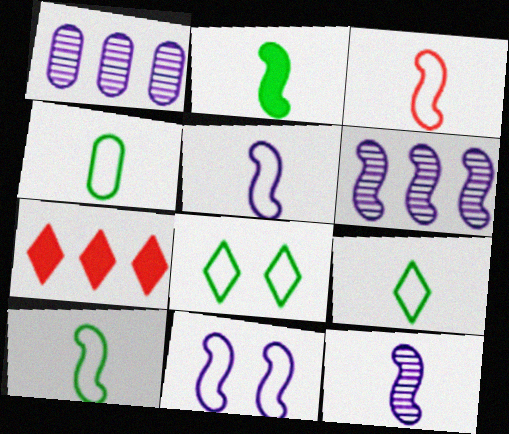[[2, 3, 12], 
[3, 5, 10], 
[4, 9, 10]]